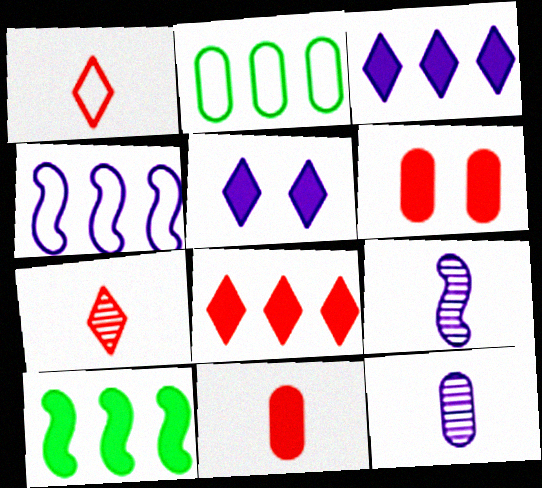[[2, 6, 12], 
[4, 5, 12], 
[5, 10, 11]]